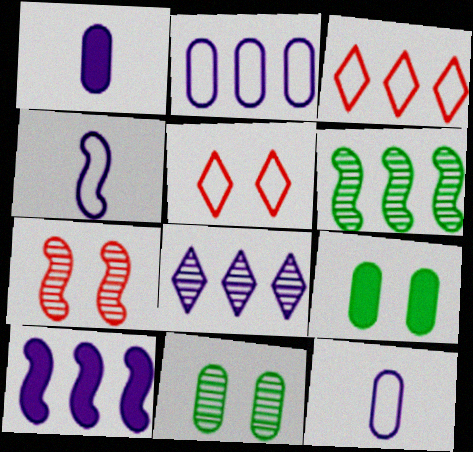[[1, 5, 6], 
[2, 8, 10]]